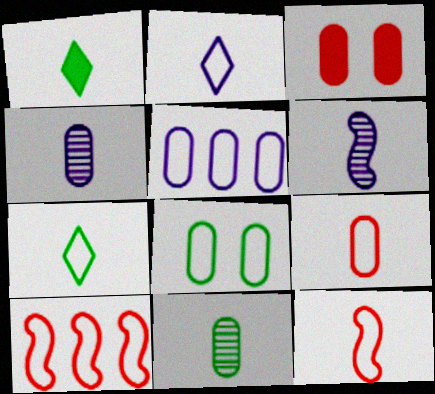[[1, 4, 12], 
[1, 6, 9], 
[2, 8, 10], 
[3, 5, 11], 
[5, 8, 9]]